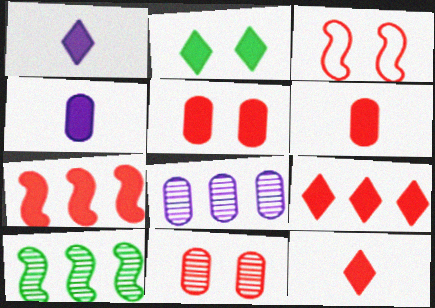[[1, 2, 9], 
[2, 4, 7], 
[5, 7, 12]]